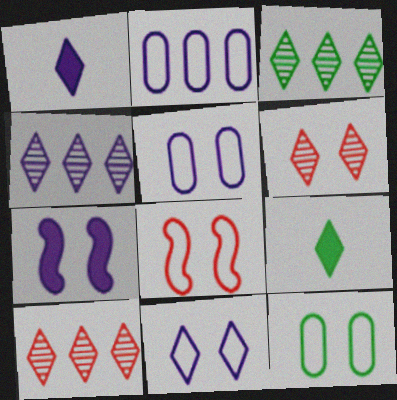[[1, 4, 11], 
[3, 4, 10], 
[6, 7, 12], 
[8, 11, 12], 
[9, 10, 11]]